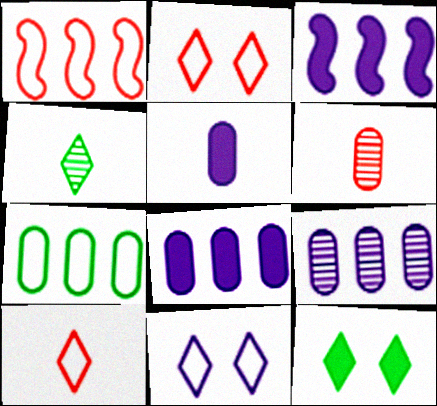[]